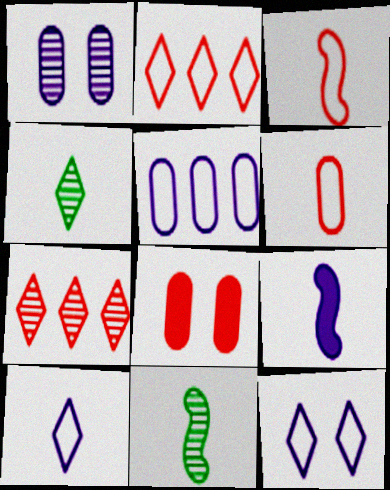[[1, 7, 11], 
[3, 7, 8], 
[3, 9, 11], 
[4, 6, 9]]